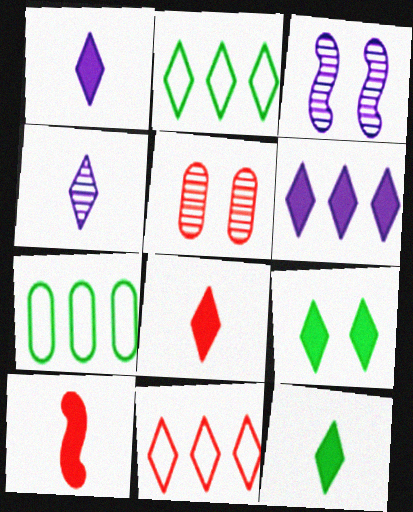[[1, 8, 12], 
[3, 7, 8], 
[4, 9, 11], 
[5, 10, 11], 
[6, 8, 9]]